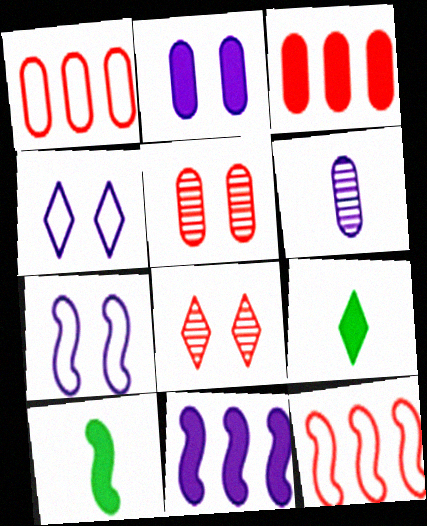[[4, 6, 11]]